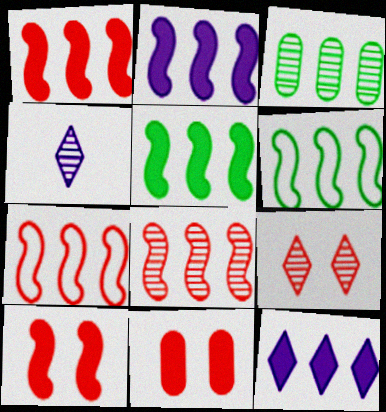[[1, 2, 5], 
[1, 7, 8], 
[2, 6, 8], 
[3, 7, 12], 
[4, 6, 11]]